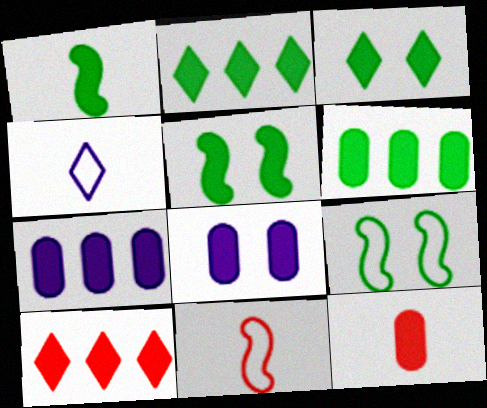[[1, 3, 6], 
[1, 8, 10], 
[6, 8, 12]]